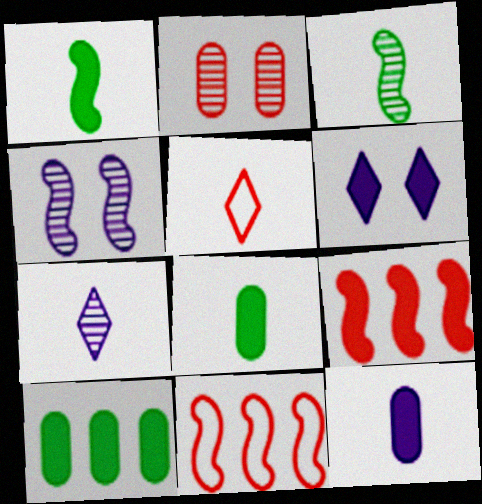[[1, 4, 11], 
[2, 5, 9], 
[3, 5, 12], 
[4, 5, 10], 
[6, 8, 9]]